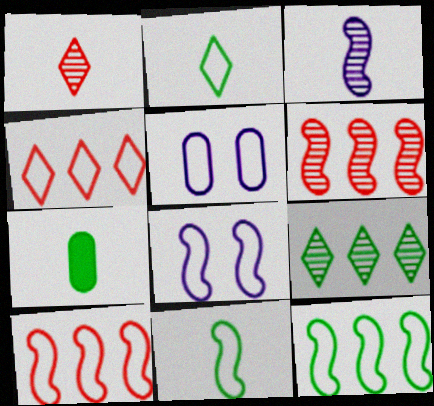[[2, 5, 10], 
[4, 5, 11], 
[8, 10, 11]]